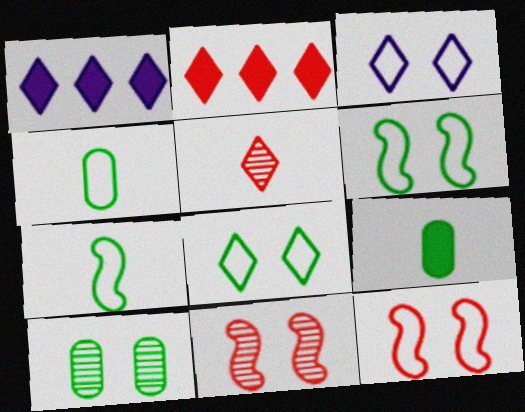[[1, 4, 11], 
[1, 5, 8]]